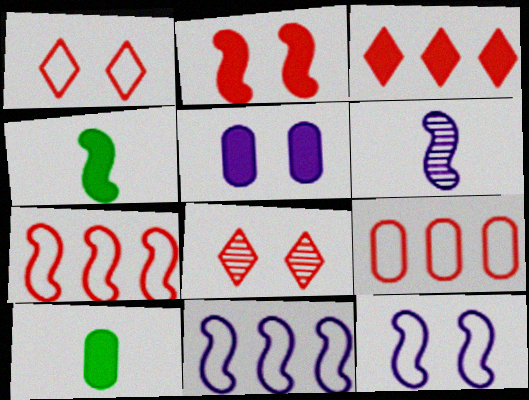[[3, 4, 5], 
[8, 10, 11]]